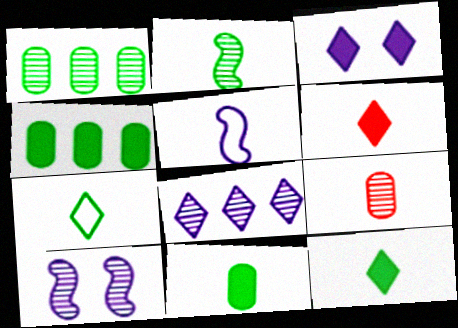[[2, 7, 11], 
[5, 9, 12]]